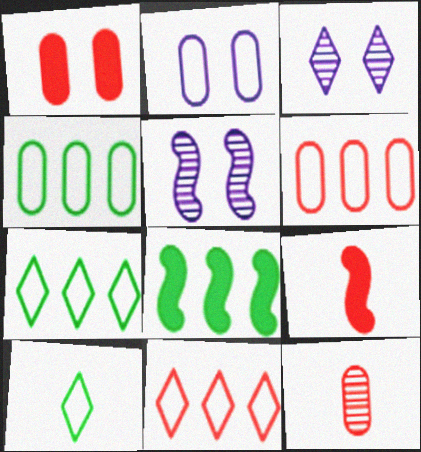[[1, 6, 12], 
[3, 4, 9]]